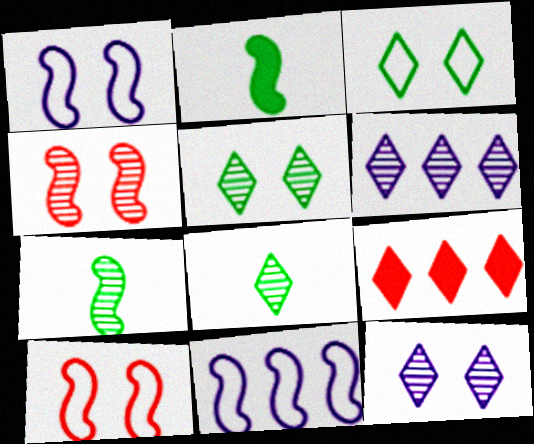[[2, 4, 11]]